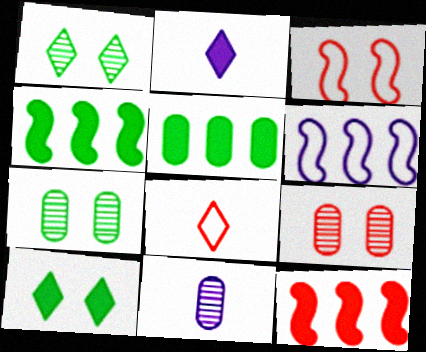[[8, 9, 12]]